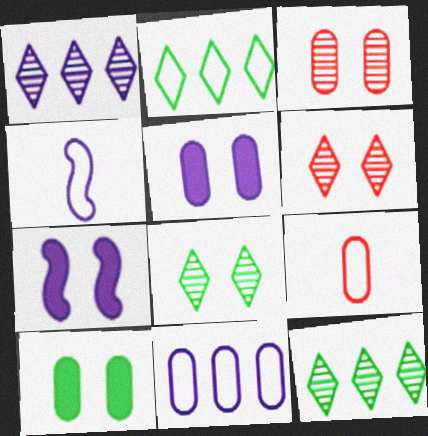[[1, 4, 5], 
[7, 9, 12]]